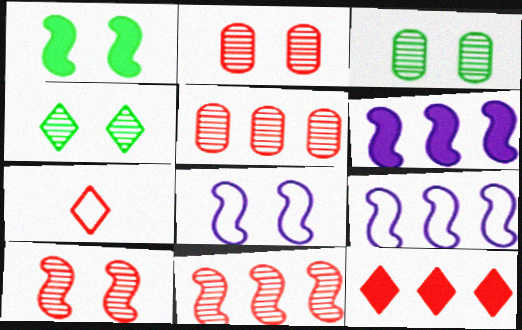[[1, 8, 10], 
[3, 6, 7]]